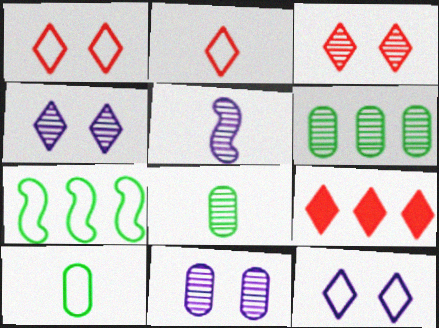[[2, 3, 9], 
[3, 5, 6]]